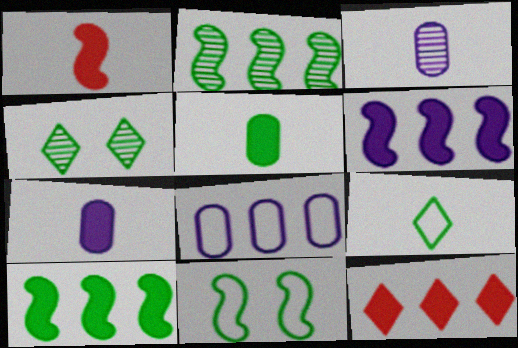[[1, 3, 9], 
[1, 4, 8], 
[2, 8, 12], 
[3, 11, 12]]